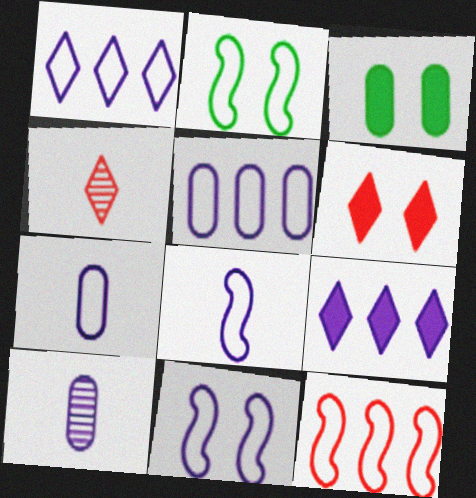[[1, 7, 11], 
[2, 8, 12], 
[9, 10, 11]]